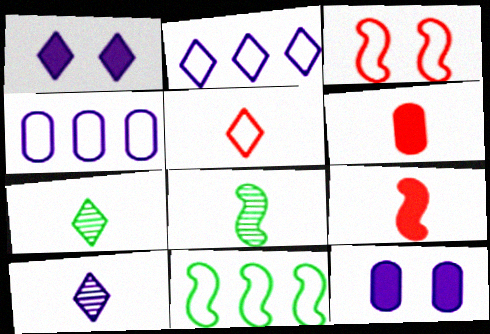[[1, 2, 10]]